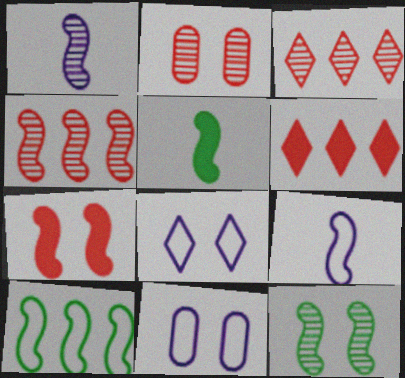[[1, 4, 12], 
[1, 7, 10], 
[3, 5, 11], 
[5, 10, 12]]